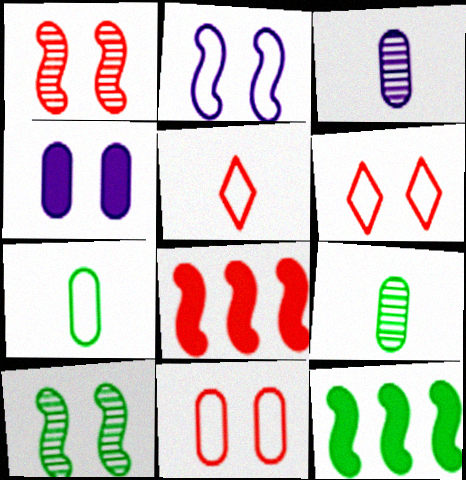[[3, 6, 12], 
[4, 6, 10]]